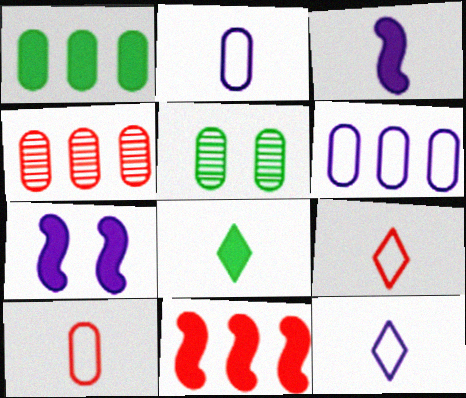[[1, 4, 6], 
[5, 11, 12]]